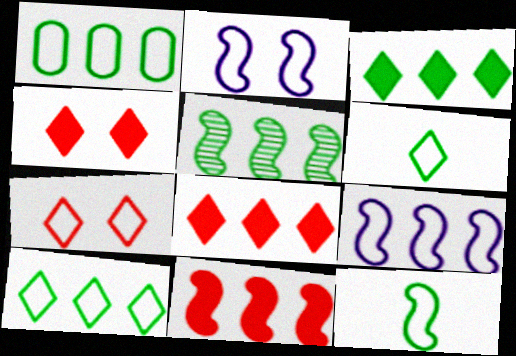[[1, 3, 5], 
[5, 9, 11]]